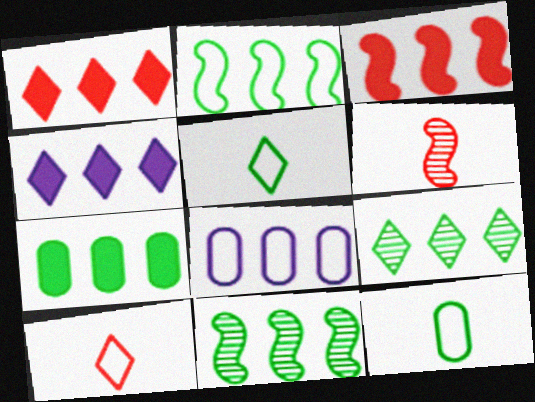[[1, 8, 11], 
[2, 7, 9], 
[3, 4, 7], 
[3, 8, 9]]